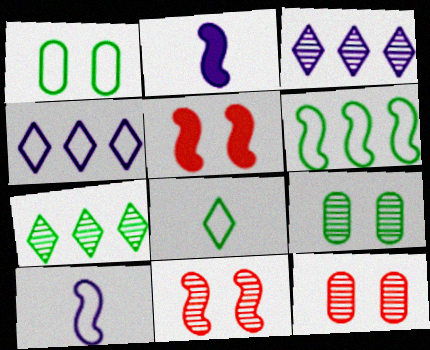[[1, 6, 8], 
[2, 6, 11]]